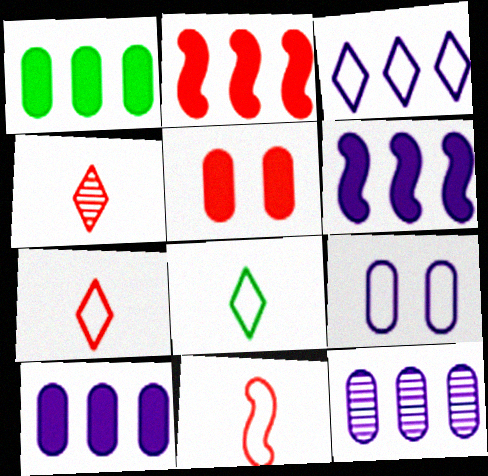[[3, 6, 12]]